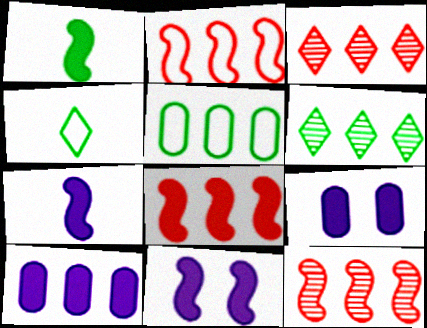[[1, 8, 11], 
[2, 6, 10], 
[2, 8, 12], 
[4, 9, 12]]